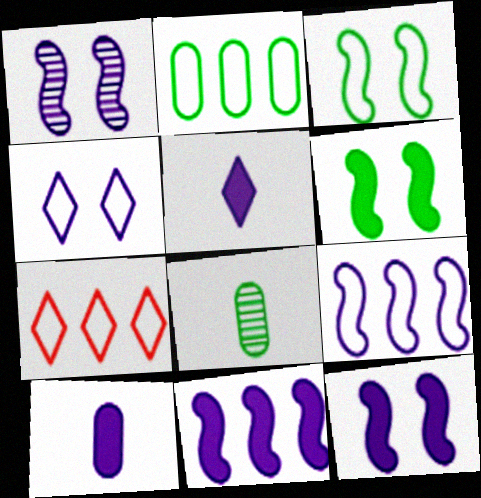[[2, 7, 9], 
[7, 8, 12]]